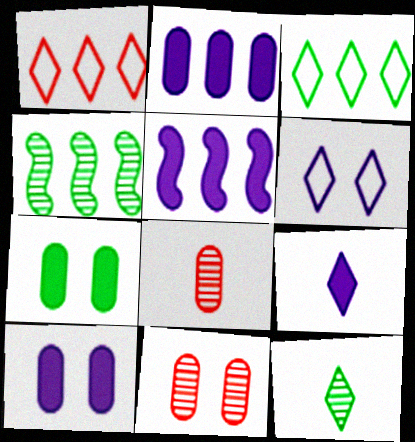[[1, 2, 4], 
[5, 9, 10]]